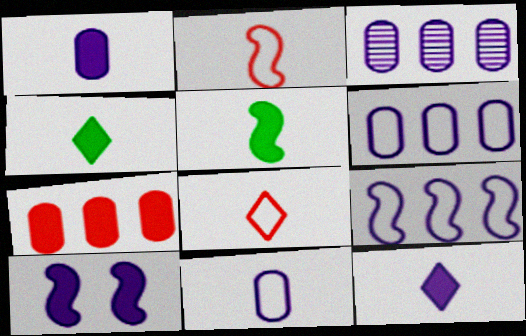[[4, 7, 10]]